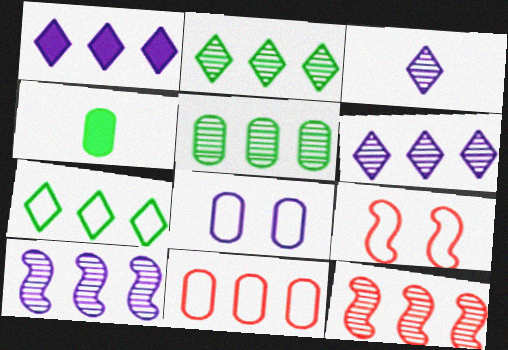[[4, 6, 9], 
[5, 6, 12]]